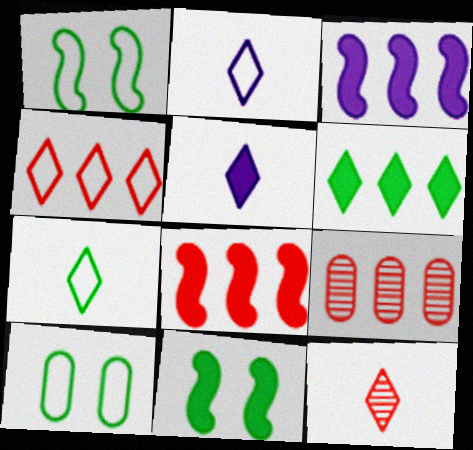[[1, 5, 9], 
[2, 9, 11], 
[3, 10, 12], 
[4, 8, 9], 
[5, 7, 12]]